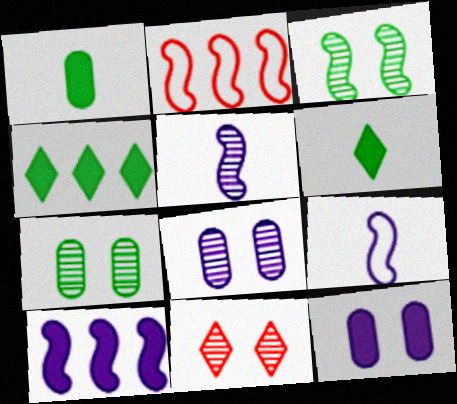[[2, 6, 8], 
[3, 8, 11]]